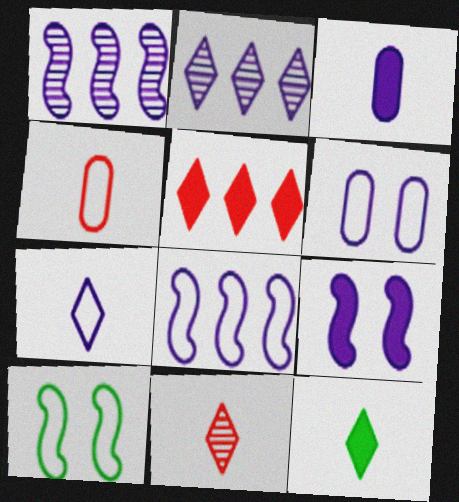[[6, 7, 8], 
[7, 11, 12]]